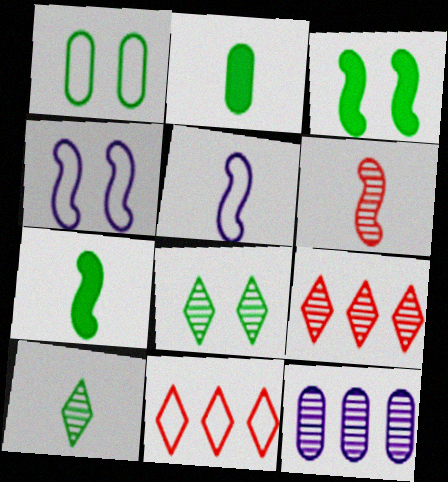[[1, 3, 8], 
[1, 5, 11], 
[2, 4, 9], 
[5, 6, 7], 
[6, 8, 12]]